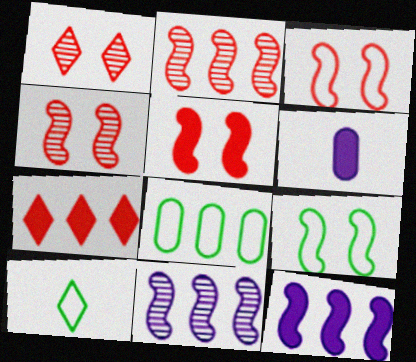[[3, 4, 5], 
[7, 8, 11], 
[8, 9, 10]]